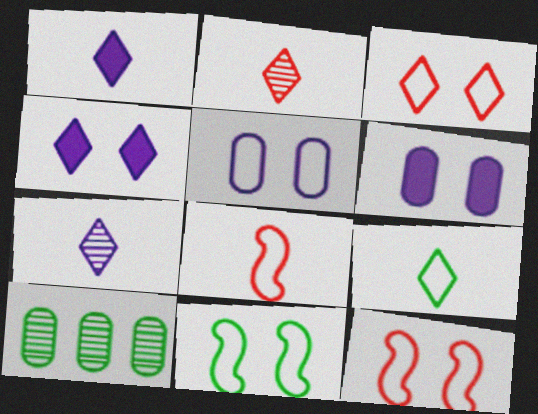[[1, 2, 9], 
[1, 10, 12], 
[3, 5, 11], 
[4, 8, 10]]